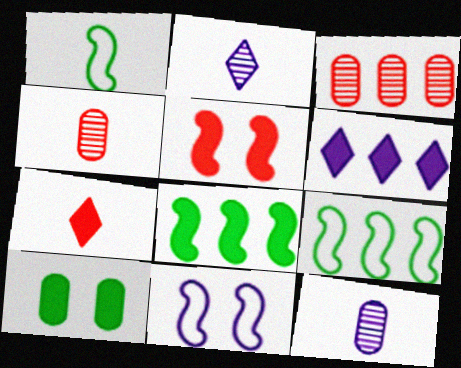[[1, 7, 12], 
[3, 6, 9], 
[6, 11, 12]]